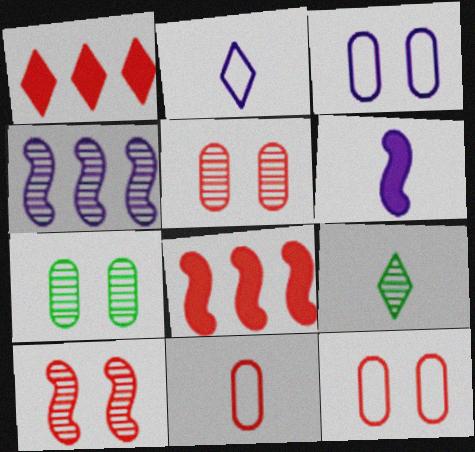[[1, 10, 11], 
[2, 7, 8], 
[3, 8, 9], 
[4, 5, 9], 
[6, 9, 11]]